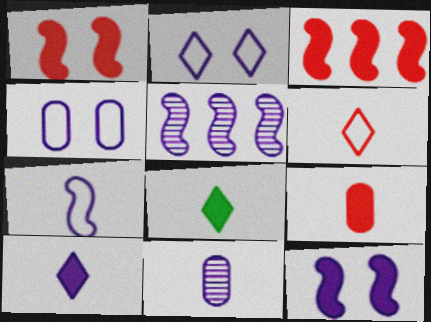[[4, 5, 10], 
[5, 7, 12], 
[7, 10, 11]]